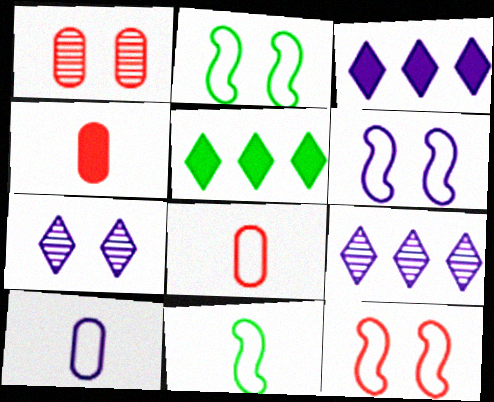[[1, 3, 11], 
[2, 4, 9], 
[2, 6, 12]]